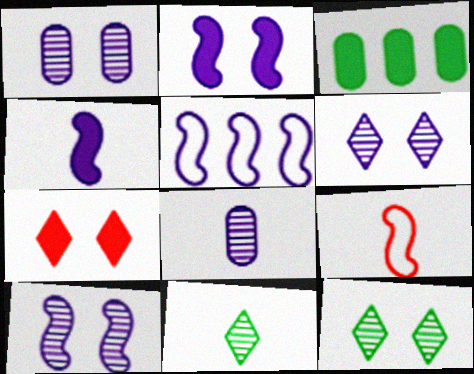[[1, 6, 10], 
[3, 4, 7], 
[3, 6, 9], 
[4, 5, 10]]